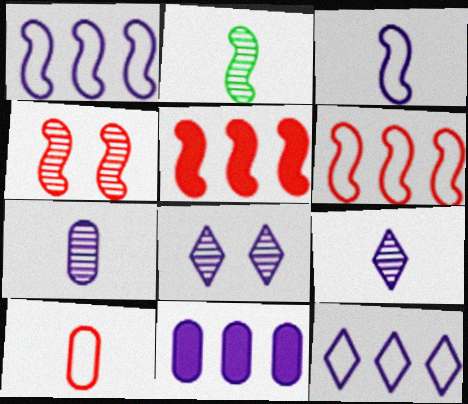[[3, 8, 11]]